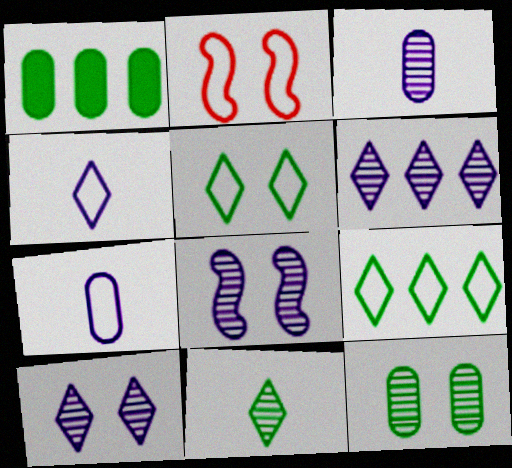[[2, 7, 9], 
[3, 6, 8]]